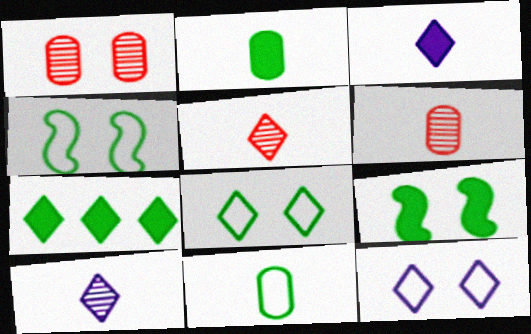[[1, 9, 12], 
[2, 7, 9], 
[5, 7, 12]]